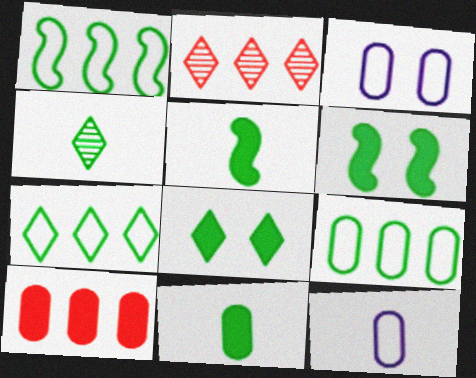[[1, 7, 9], 
[2, 3, 5], 
[2, 6, 12], 
[4, 6, 9], 
[4, 7, 8]]